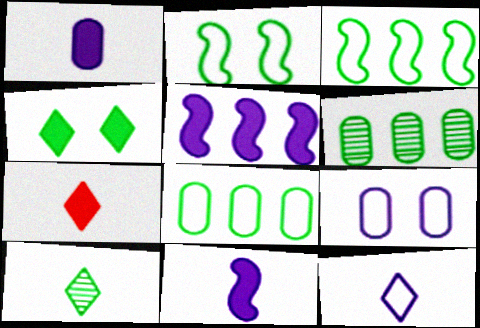[[7, 10, 12]]